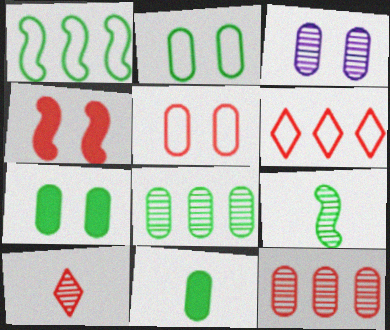[[2, 8, 11], 
[3, 5, 7]]